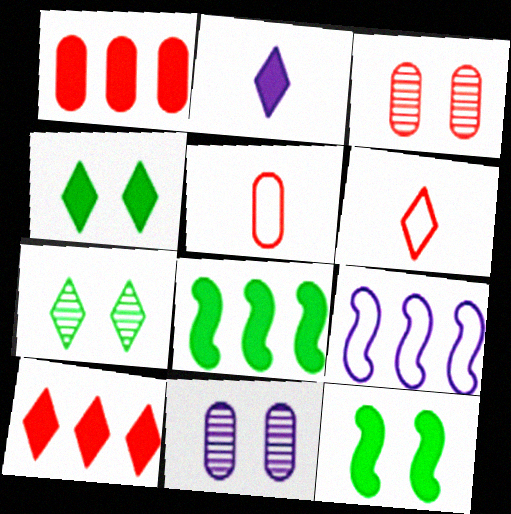[[1, 2, 12], 
[1, 3, 5], 
[2, 4, 10], 
[2, 9, 11], 
[6, 8, 11]]